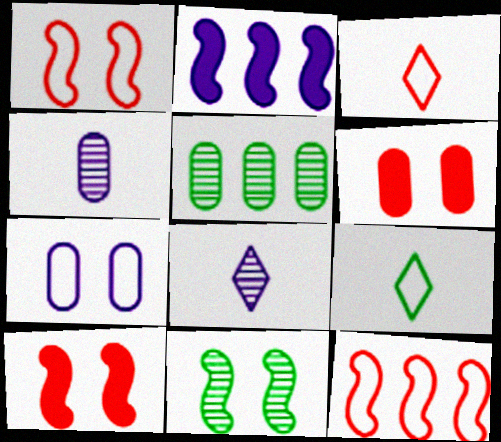[[2, 7, 8], 
[7, 9, 12]]